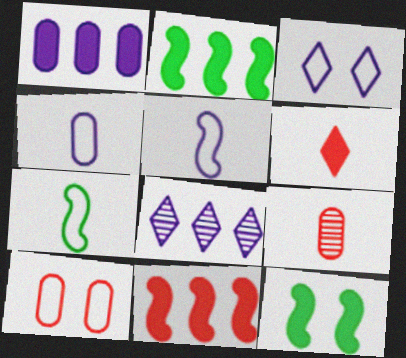[[1, 6, 12], 
[2, 3, 9]]